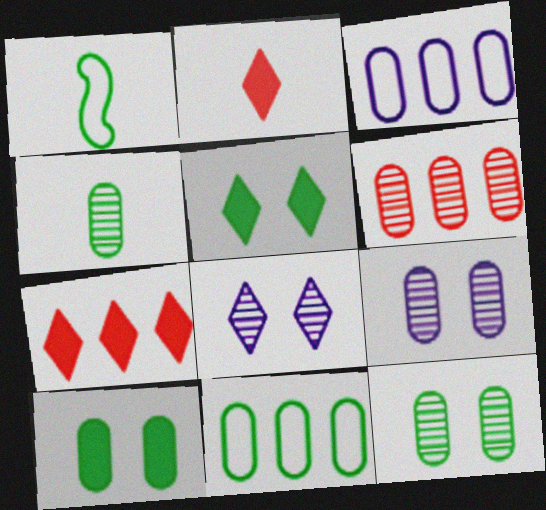[[1, 7, 9], 
[4, 6, 9], 
[4, 10, 11]]